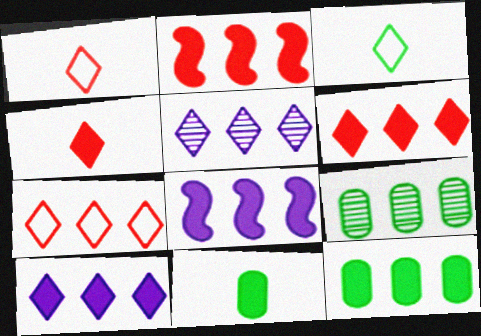[[2, 10, 12], 
[6, 8, 12], 
[7, 8, 9]]